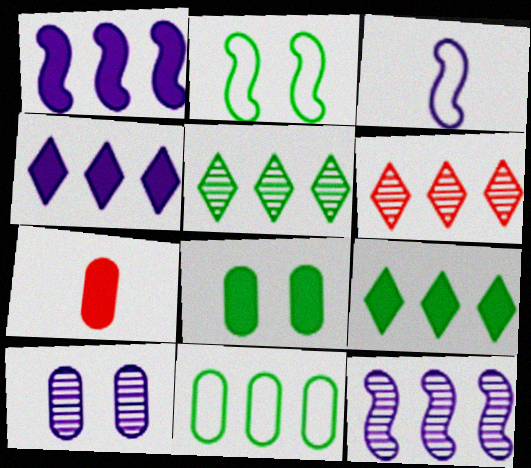[[1, 6, 11], 
[3, 4, 10], 
[3, 6, 8], 
[7, 10, 11]]